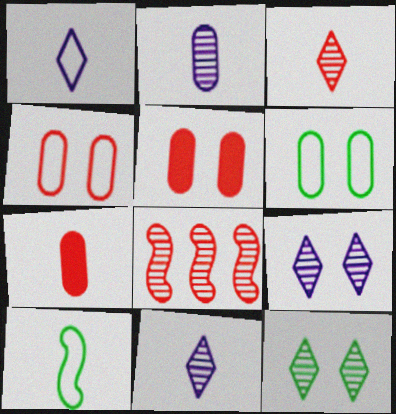[[2, 8, 12], 
[7, 10, 11]]